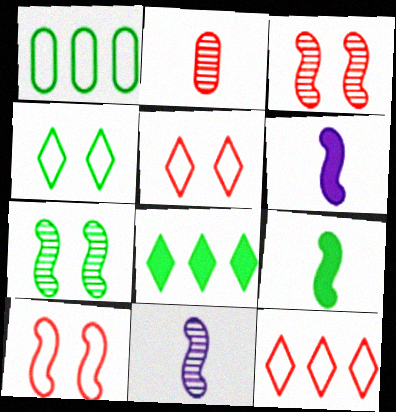[]